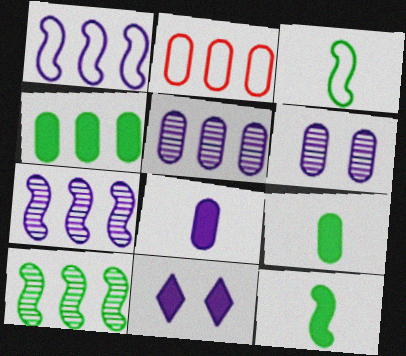[[2, 4, 5], 
[2, 6, 9]]